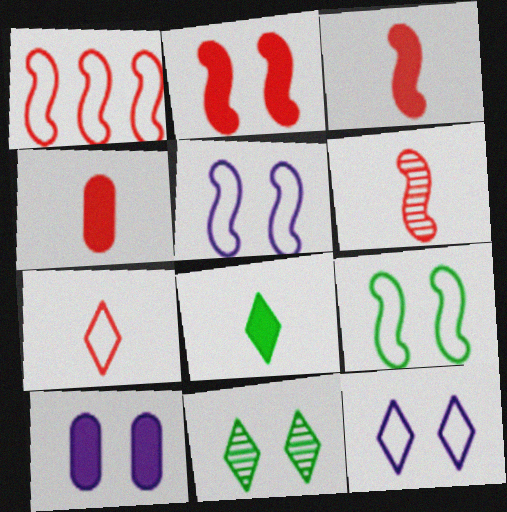[[1, 2, 6], 
[4, 6, 7]]